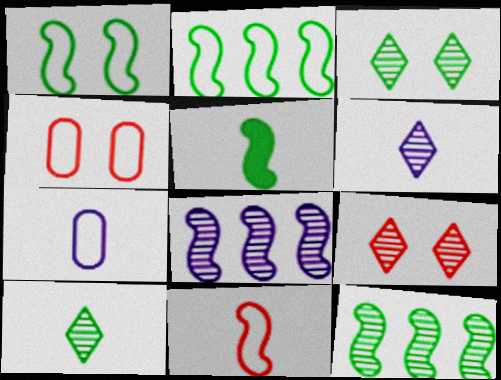[[1, 5, 12]]